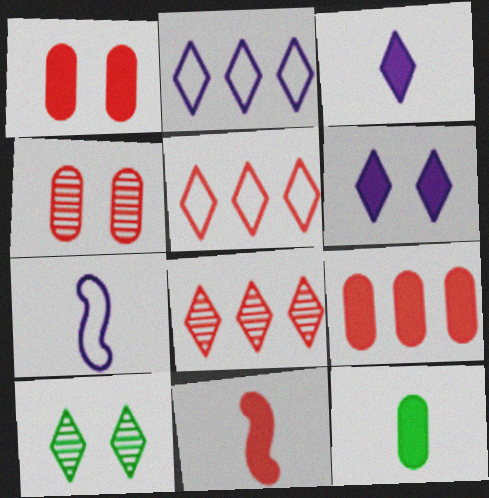[[3, 5, 10], 
[3, 11, 12], 
[4, 5, 11], 
[7, 9, 10]]